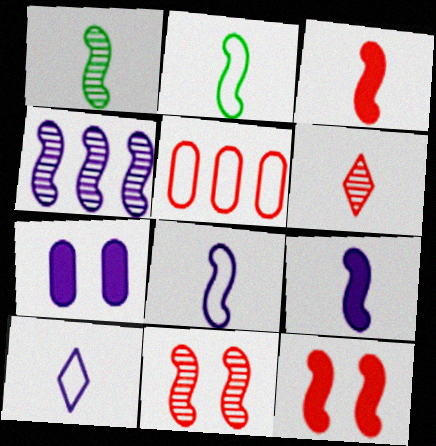[[1, 3, 8], 
[1, 4, 11], 
[2, 4, 12], 
[4, 7, 10], 
[5, 6, 12]]